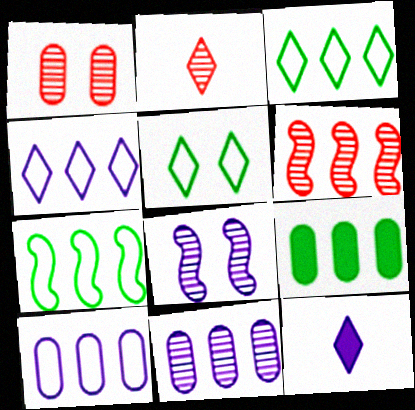[[1, 2, 6], 
[1, 7, 12], 
[4, 6, 9], 
[8, 10, 12]]